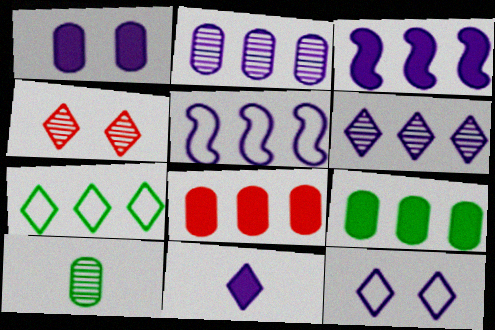[[1, 3, 11], 
[4, 7, 11], 
[6, 11, 12]]